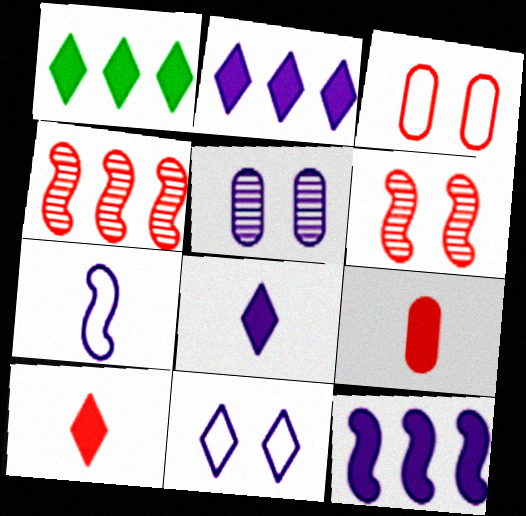[[2, 5, 7], 
[3, 4, 10]]